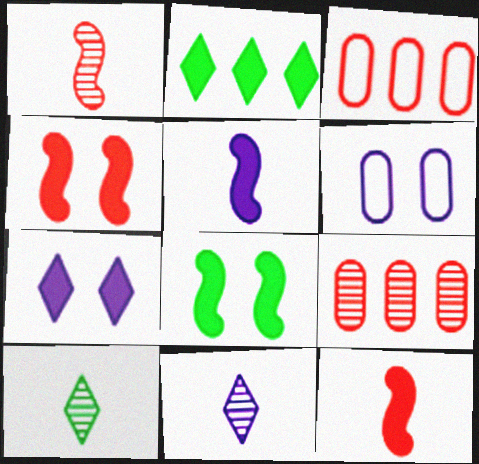[[1, 2, 6], 
[3, 8, 11]]